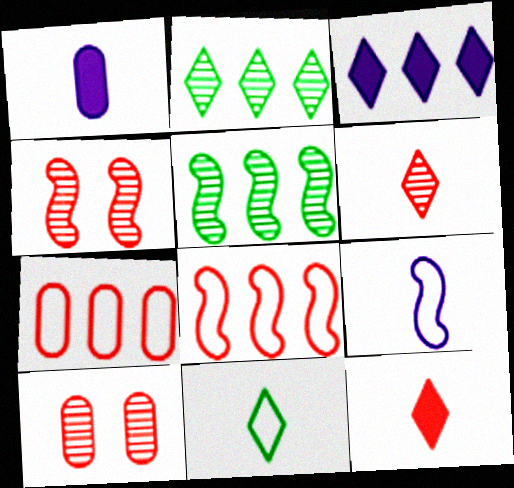[[3, 5, 7], 
[4, 7, 12], 
[8, 10, 12]]